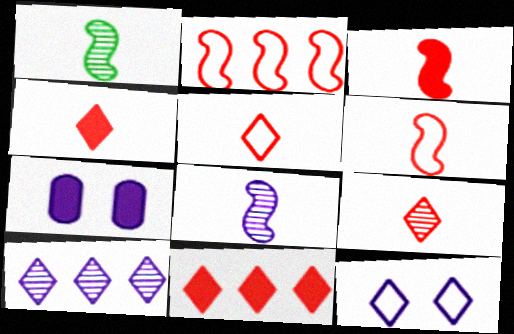[[4, 5, 9]]